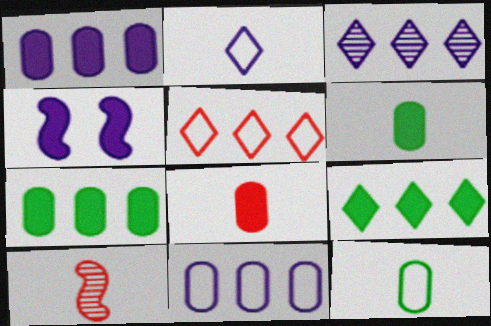[[2, 6, 10], 
[3, 5, 9], 
[4, 8, 9]]